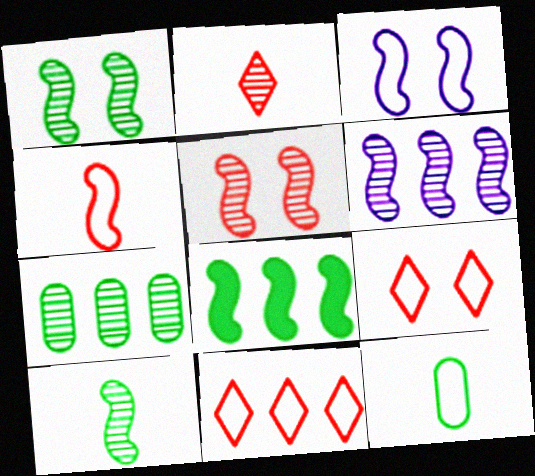[[3, 11, 12], 
[5, 6, 10]]